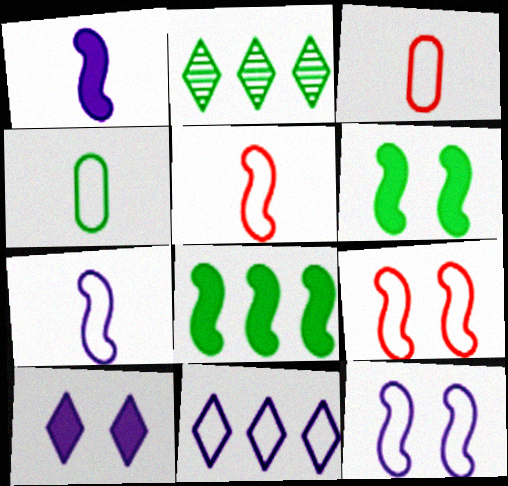[[2, 4, 6], 
[4, 9, 11]]